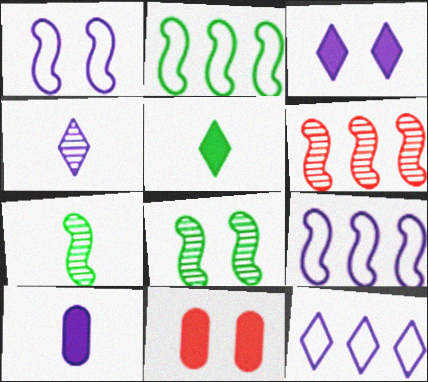[[2, 4, 11], 
[3, 4, 12], 
[7, 11, 12]]